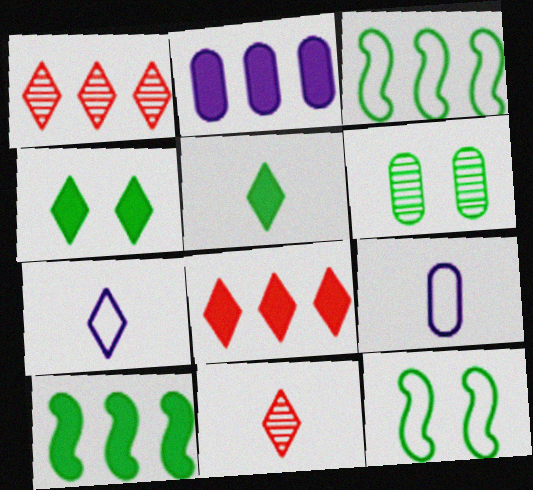[[1, 2, 3], 
[1, 4, 7], 
[2, 8, 10], 
[2, 11, 12], 
[3, 5, 6], 
[4, 6, 12], 
[5, 7, 11]]